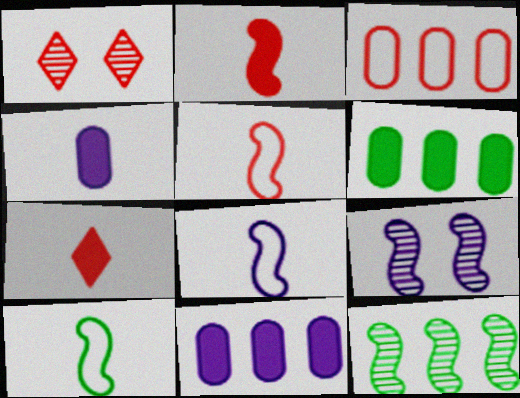[[1, 2, 3], 
[1, 6, 8], 
[1, 10, 11], 
[5, 8, 10]]